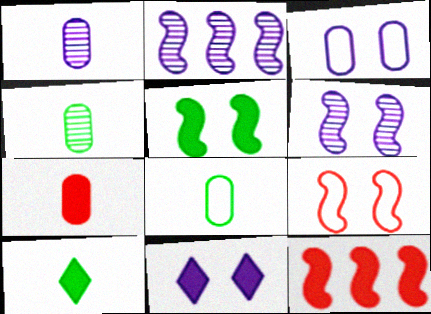[[1, 7, 8], 
[3, 6, 11], 
[5, 6, 9]]